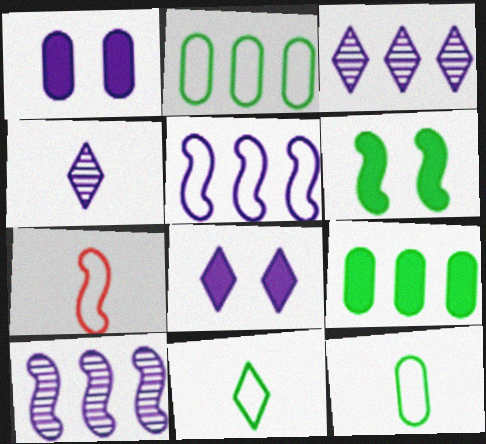[[1, 4, 5], 
[6, 7, 10]]